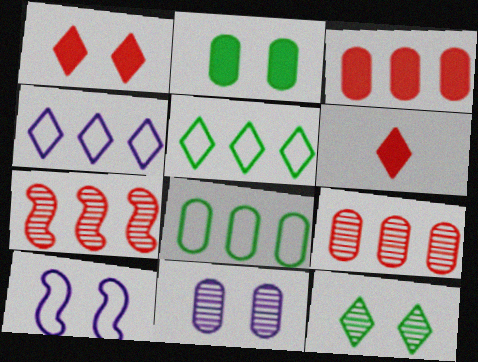[[4, 6, 12]]